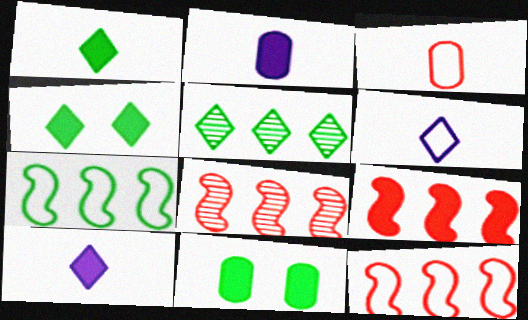[[2, 4, 9], 
[6, 8, 11], 
[8, 9, 12], 
[9, 10, 11]]